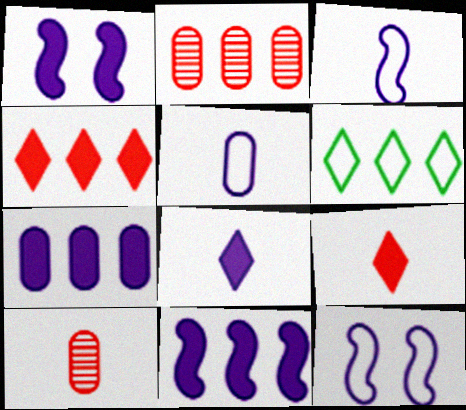[[1, 6, 10], 
[1, 7, 8], 
[2, 6, 11]]